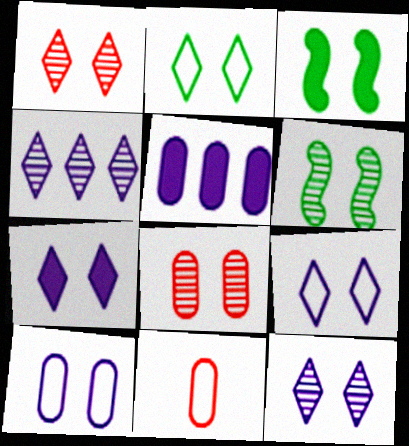[[1, 2, 7], 
[1, 3, 10], 
[3, 4, 11], 
[3, 8, 9], 
[6, 8, 12], 
[7, 9, 12]]